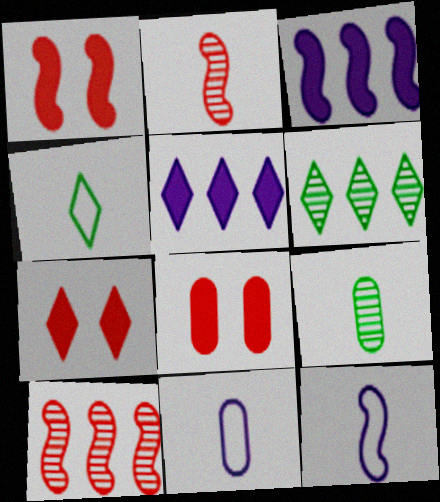[[1, 6, 11], 
[1, 7, 8], 
[6, 8, 12]]